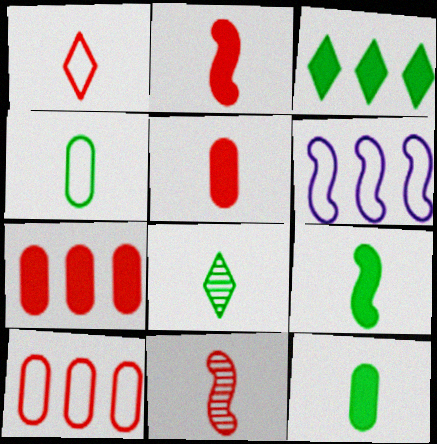[[1, 5, 11], 
[4, 8, 9]]